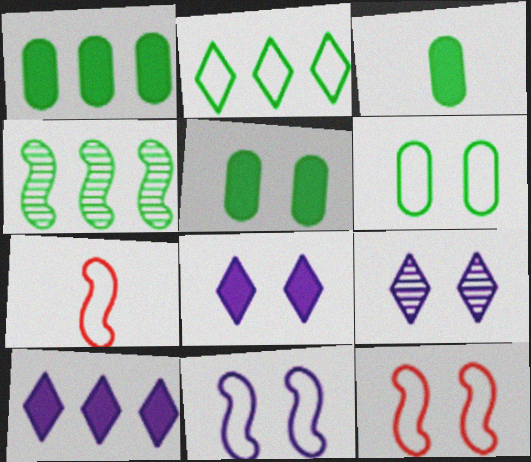[[1, 2, 4], 
[1, 3, 5], 
[1, 7, 9], 
[5, 9, 12]]